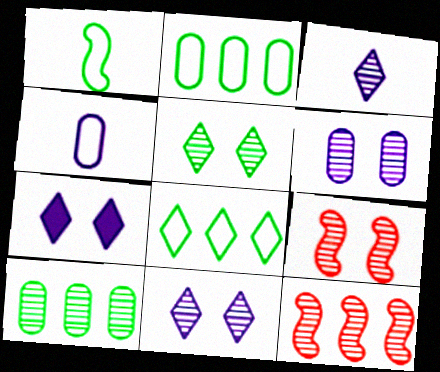[[3, 9, 10], 
[5, 6, 9]]